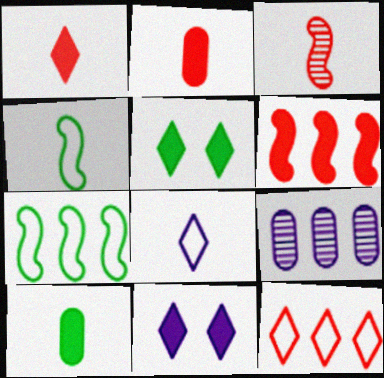[[3, 8, 10], 
[6, 10, 11]]